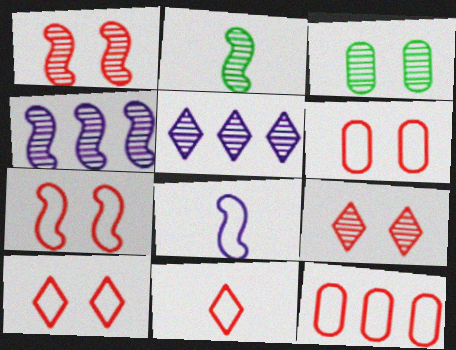[[1, 2, 4], 
[6, 7, 10], 
[7, 11, 12]]